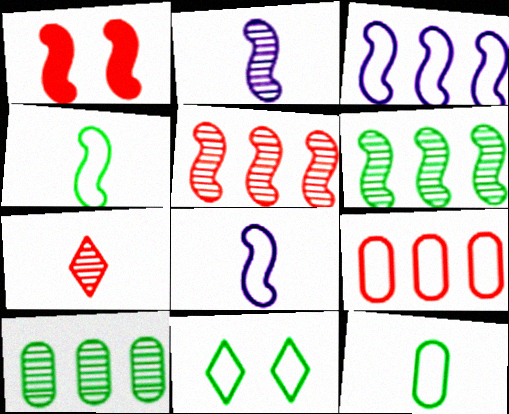[[1, 6, 8], 
[1, 7, 9], 
[8, 9, 11]]